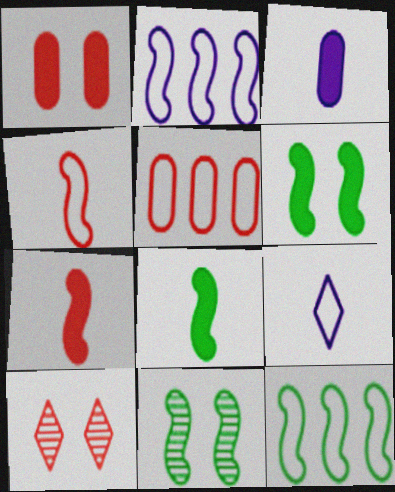[[2, 7, 11], 
[3, 10, 12], 
[5, 7, 10], 
[8, 11, 12]]